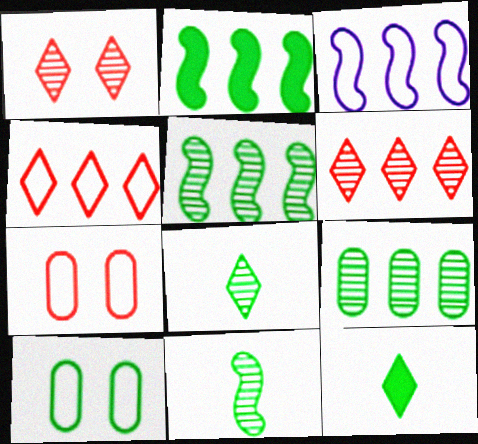[[2, 8, 10], 
[5, 10, 12]]